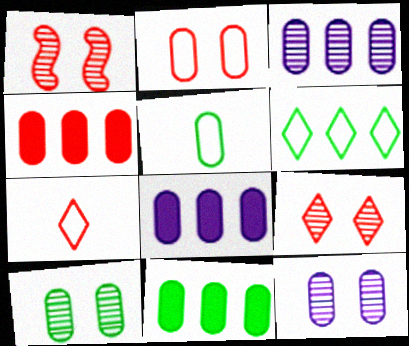[[1, 4, 7], 
[4, 5, 12], 
[4, 8, 11], 
[5, 10, 11]]